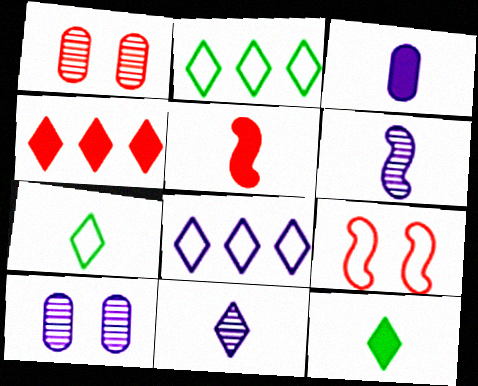[[2, 5, 10], 
[3, 5, 12]]